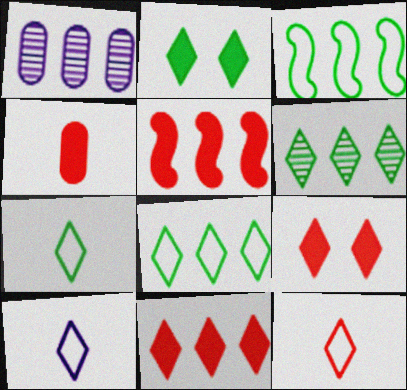[[1, 3, 11], 
[1, 5, 8], 
[2, 6, 7], 
[4, 5, 9], 
[6, 9, 10], 
[7, 10, 12]]